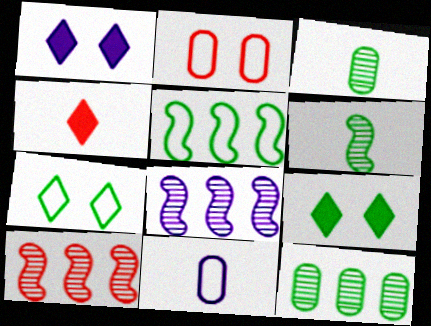[[1, 8, 11], 
[2, 4, 10], 
[3, 5, 9], 
[4, 6, 11], 
[9, 10, 11]]